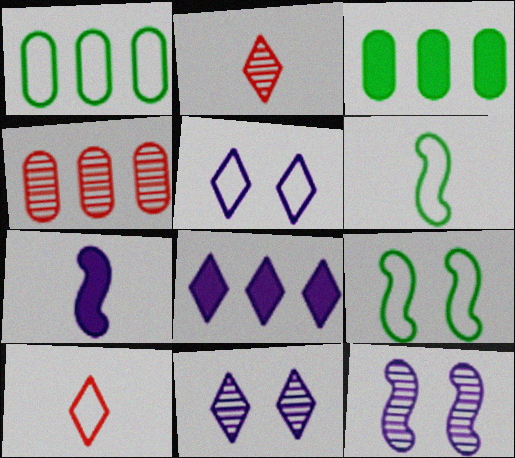[[3, 10, 12]]